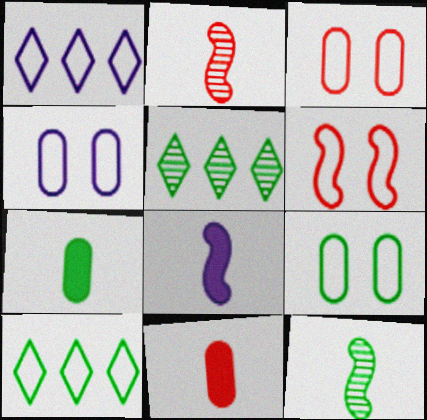[[3, 4, 9], 
[3, 5, 8]]